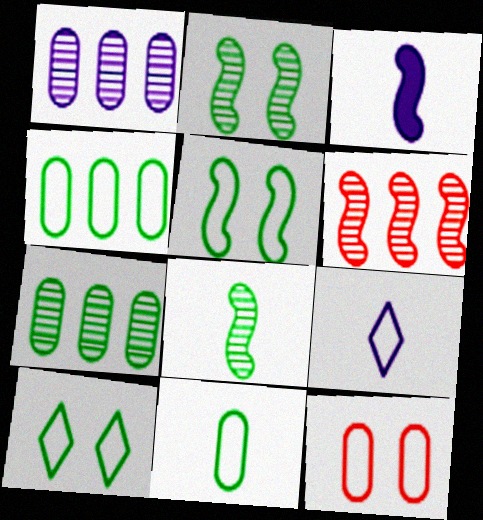[[3, 5, 6]]